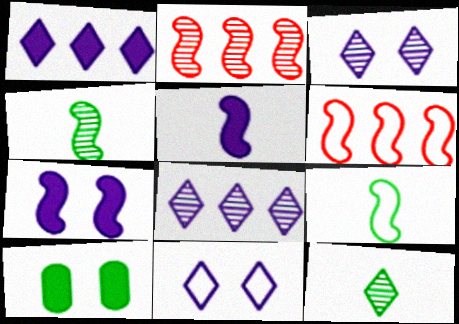[[2, 7, 9], 
[4, 6, 7]]